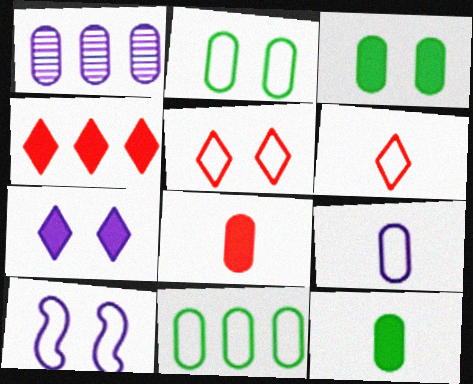[[1, 2, 8], 
[2, 5, 10], 
[6, 10, 11]]